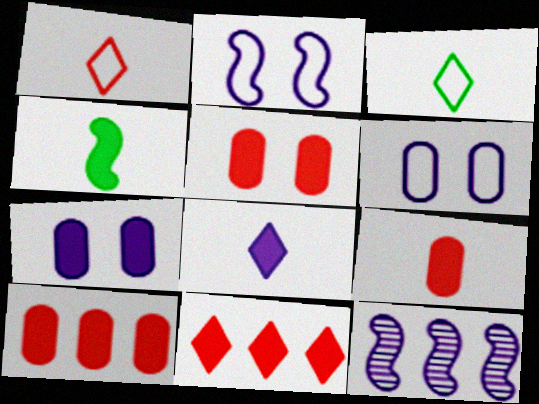[[3, 5, 12], 
[4, 7, 11], 
[4, 8, 9], 
[5, 9, 10], 
[6, 8, 12]]